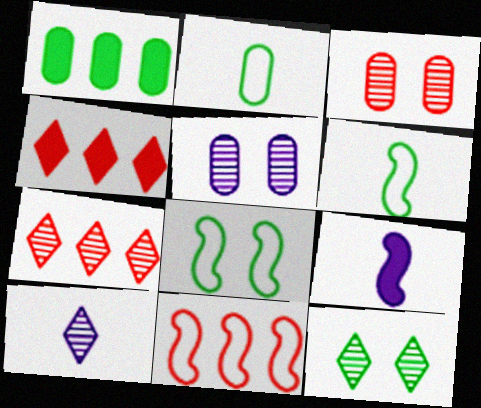[[1, 6, 12], 
[4, 5, 6], 
[7, 10, 12]]